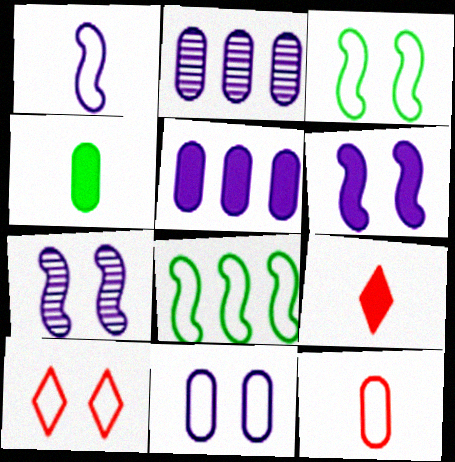[[2, 3, 9], 
[3, 10, 11]]